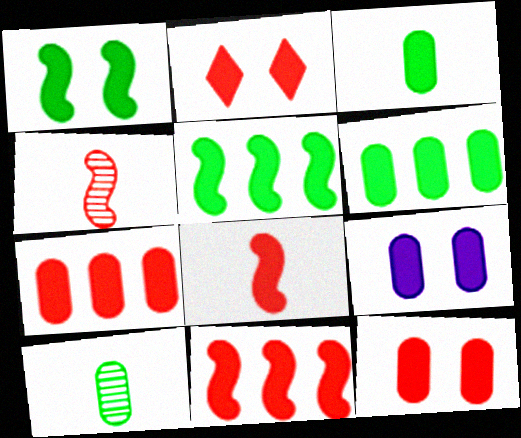[[1, 2, 9], 
[2, 7, 8], 
[3, 7, 9]]